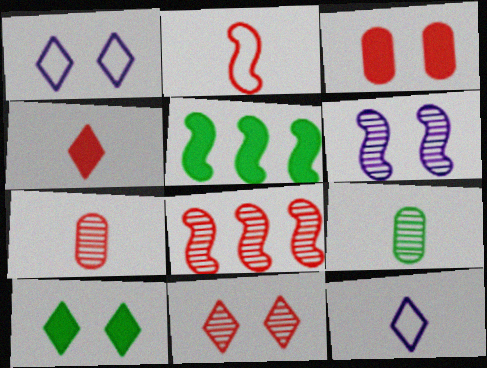[[1, 5, 7], 
[1, 10, 11], 
[2, 4, 7], 
[2, 5, 6], 
[7, 8, 11]]